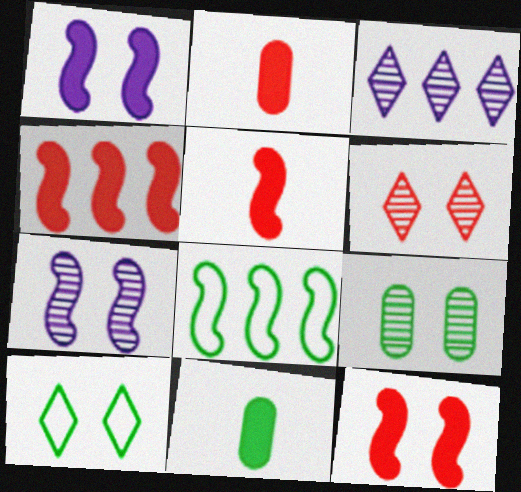[[4, 5, 12], 
[5, 7, 8], 
[6, 7, 9]]